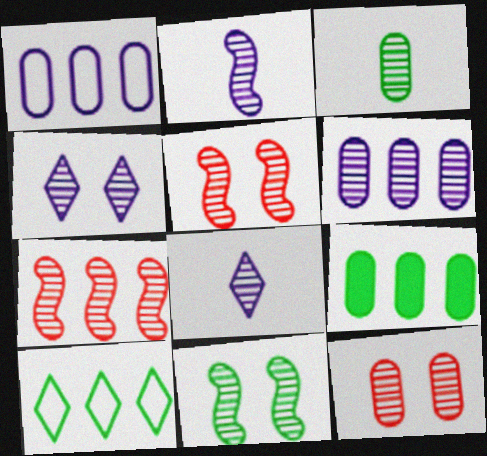[[2, 4, 6], 
[2, 7, 11], 
[3, 4, 7], 
[3, 6, 12], 
[4, 11, 12]]